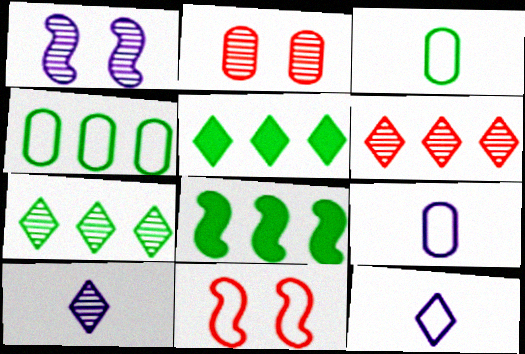[[2, 8, 12], 
[4, 7, 8], 
[4, 11, 12]]